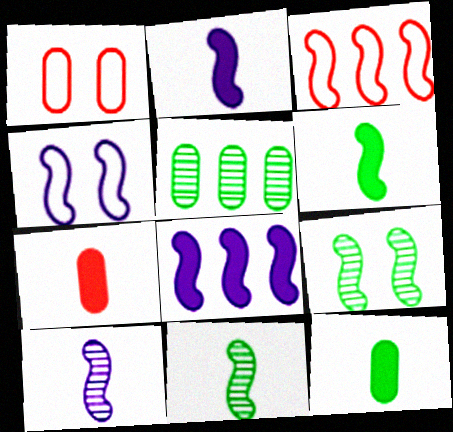[[2, 3, 9], 
[4, 8, 10]]